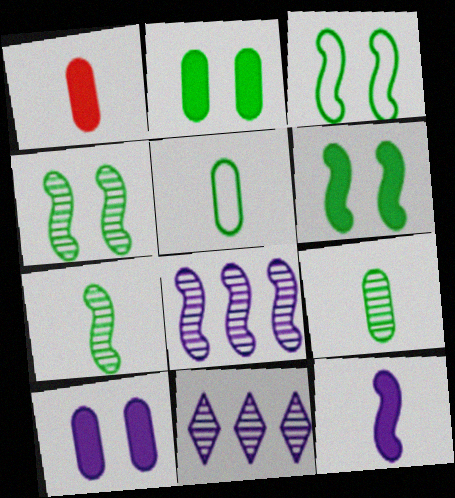[[1, 3, 11], 
[3, 4, 6]]